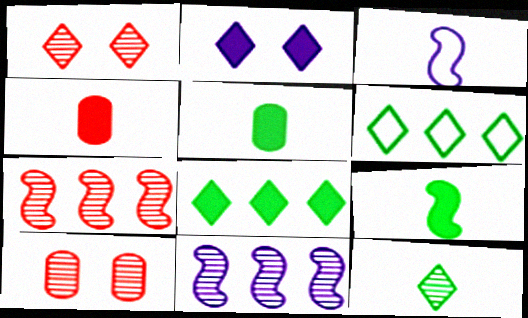[[3, 4, 12], 
[3, 8, 10], 
[10, 11, 12]]